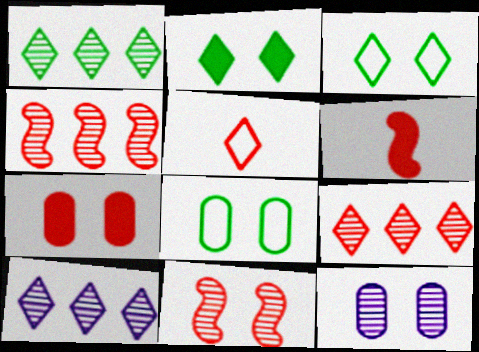[[1, 9, 10], 
[2, 5, 10], 
[4, 5, 7], 
[6, 8, 10], 
[7, 8, 12]]